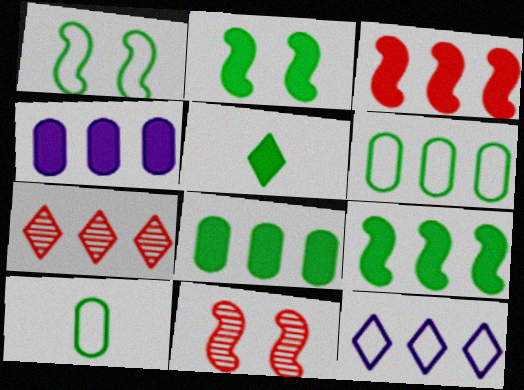[[2, 5, 8]]